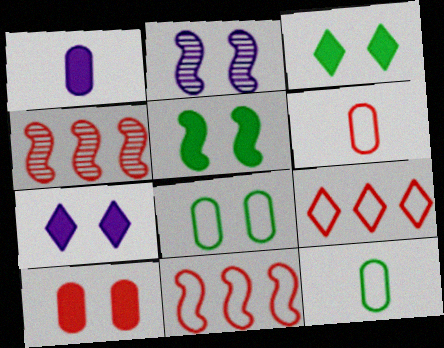[[4, 7, 12], 
[5, 7, 10]]